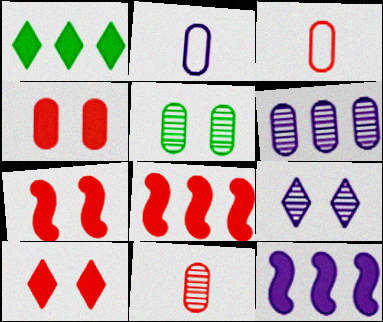[[2, 9, 12], 
[4, 7, 10], 
[5, 6, 11]]